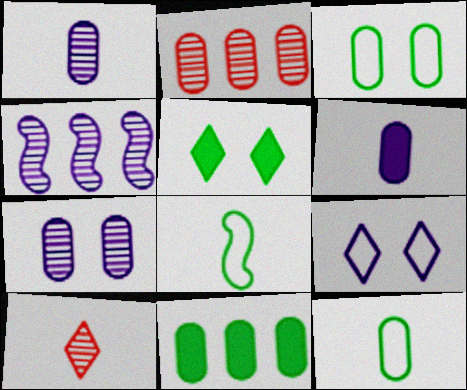[[2, 3, 6], 
[4, 6, 9], 
[6, 8, 10]]